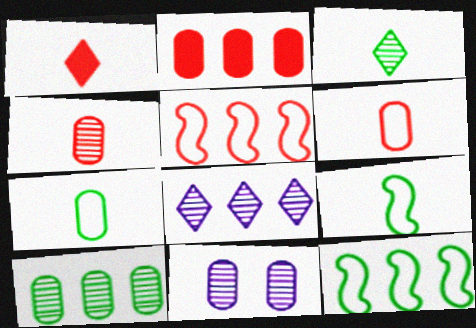[[1, 11, 12], 
[2, 7, 11], 
[2, 8, 12], 
[4, 10, 11]]